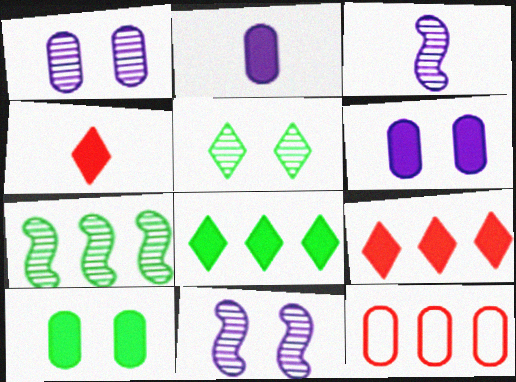[]